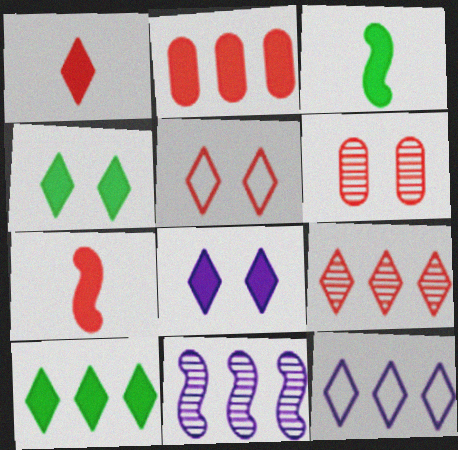[[1, 5, 9], 
[1, 8, 10], 
[2, 3, 8], 
[3, 6, 12], 
[9, 10, 12]]